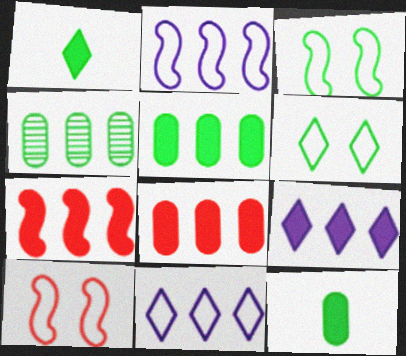[[1, 3, 4], 
[4, 7, 11], 
[5, 7, 9]]